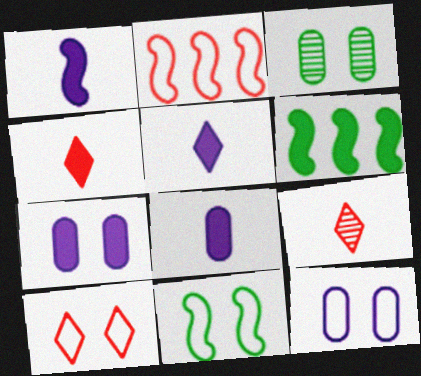[[1, 5, 8], 
[2, 3, 5], 
[4, 6, 7], 
[6, 9, 12], 
[10, 11, 12]]